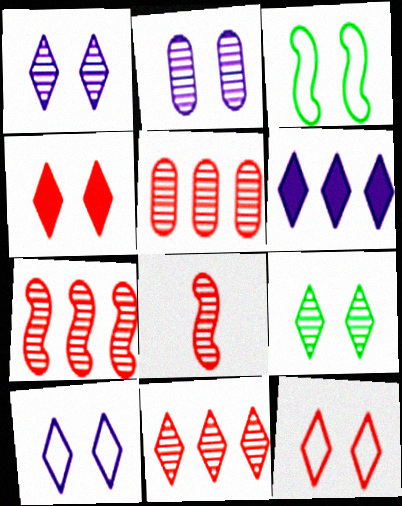[[2, 3, 4], 
[4, 9, 10], 
[5, 7, 11]]